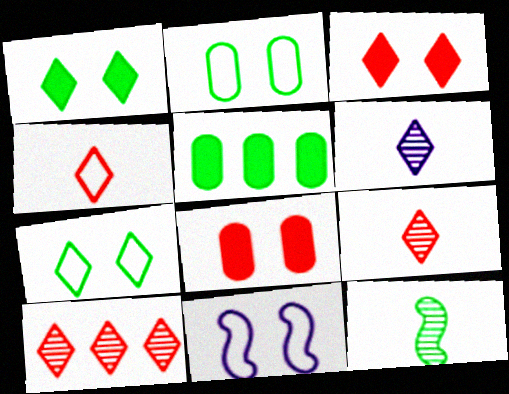[[3, 4, 10], 
[5, 7, 12], 
[5, 9, 11]]